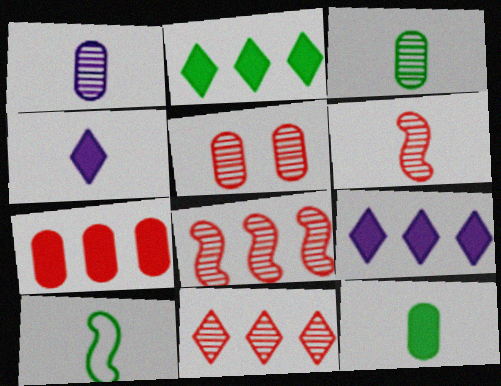[[5, 6, 11], 
[5, 9, 10]]